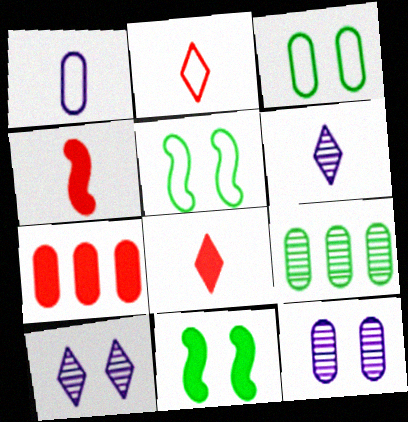[[5, 6, 7]]